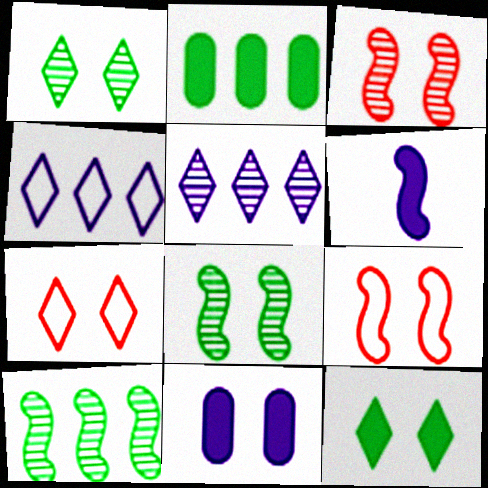[[1, 9, 11], 
[6, 9, 10], 
[7, 8, 11]]